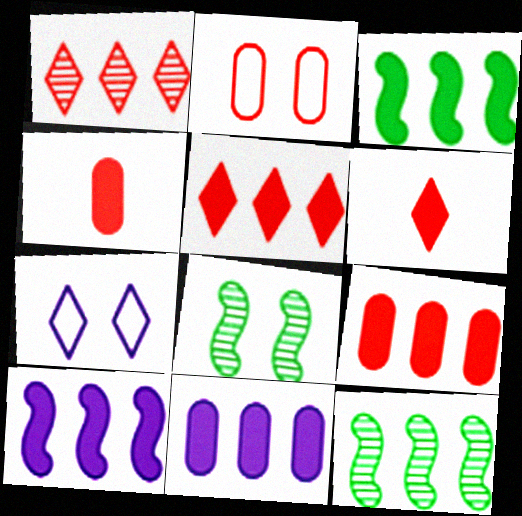[[3, 5, 11], 
[4, 7, 12]]